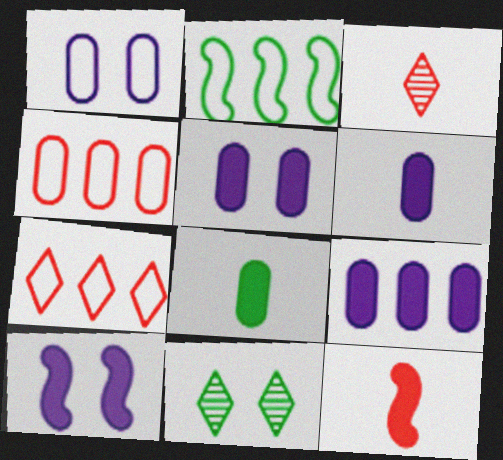[[2, 3, 5], 
[2, 8, 11], 
[5, 6, 9]]